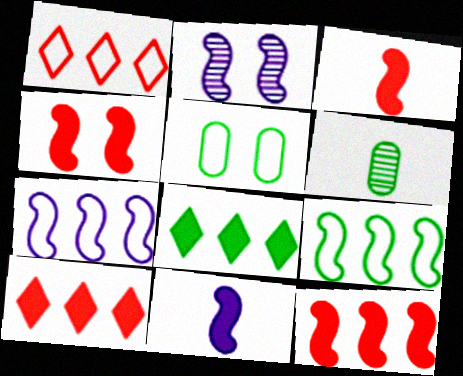[[2, 3, 9], 
[2, 7, 11], 
[3, 4, 12]]